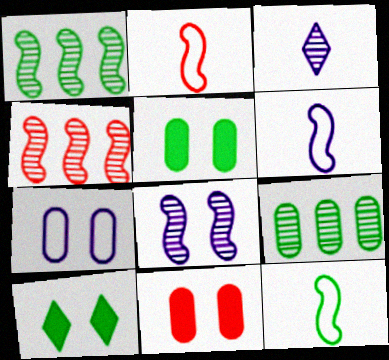[[2, 6, 12], 
[9, 10, 12]]